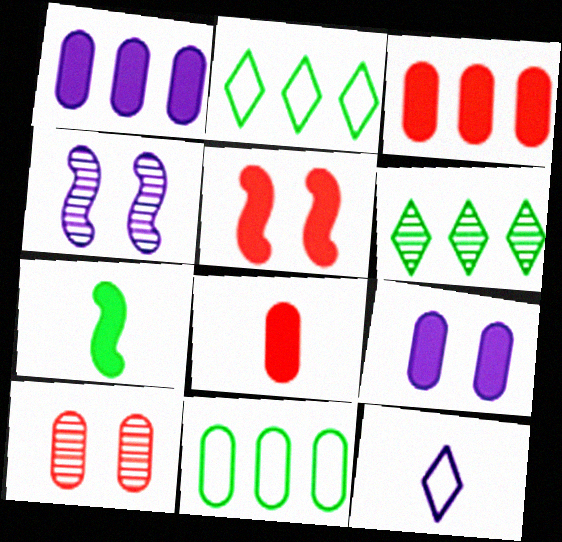[[1, 4, 12], 
[2, 4, 8]]